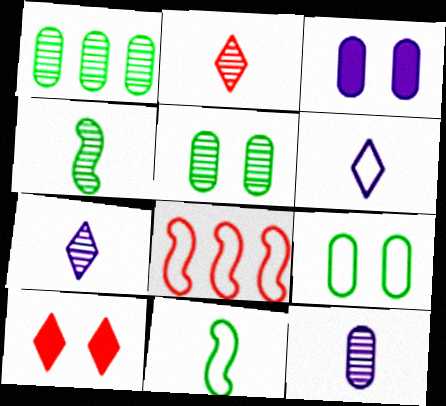[[2, 4, 12], 
[6, 8, 9]]